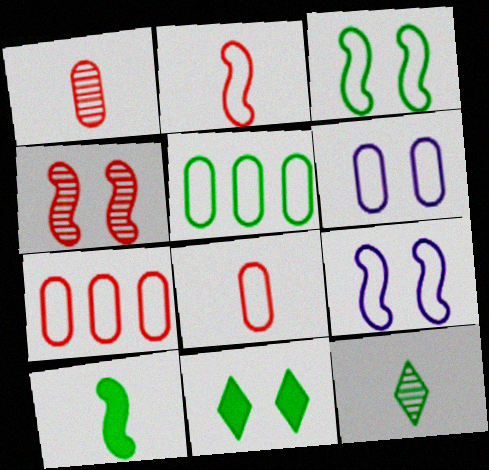[[4, 6, 11], 
[5, 6, 8]]